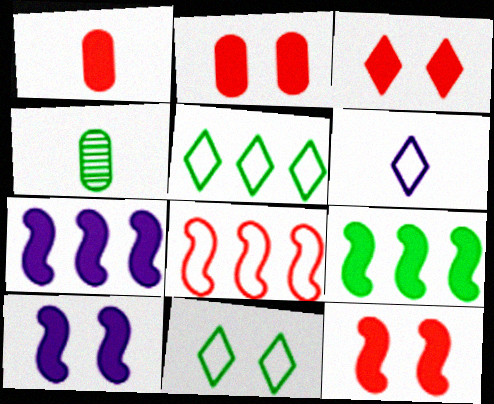[[2, 3, 12], 
[4, 9, 11]]